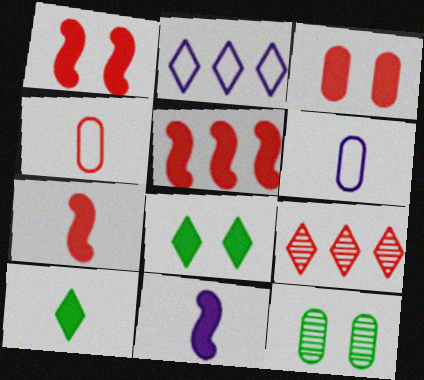[[1, 4, 9], 
[1, 5, 7], 
[2, 7, 12]]